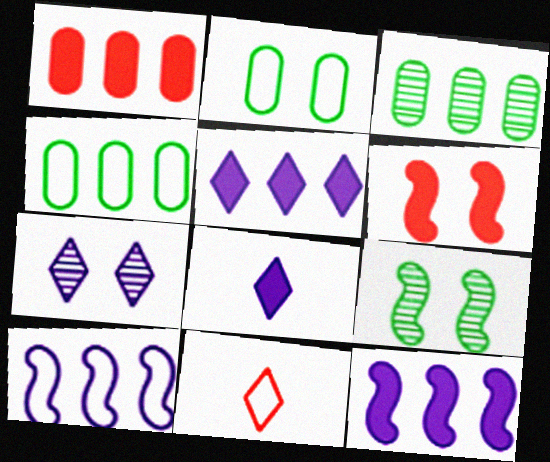[[2, 6, 7], 
[2, 10, 11]]